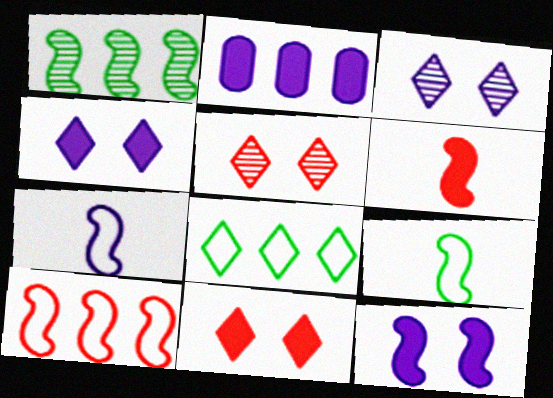[[2, 3, 7], 
[2, 5, 9]]